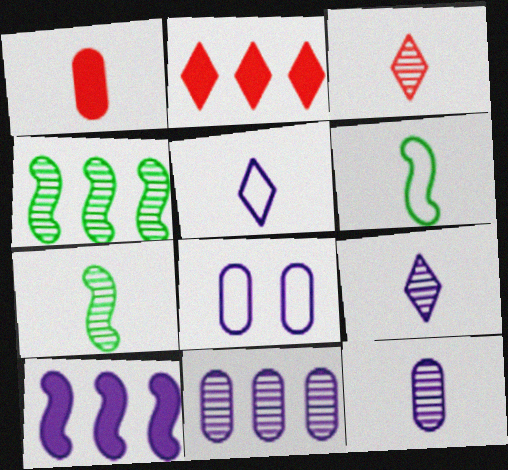[[1, 5, 7], 
[1, 6, 9], 
[2, 7, 8], 
[3, 7, 12], 
[8, 9, 10]]